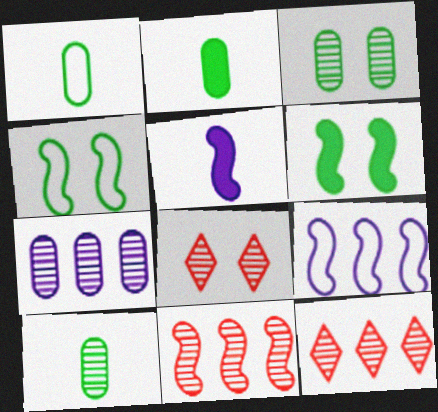[[1, 2, 10], 
[2, 8, 9], 
[4, 5, 11]]